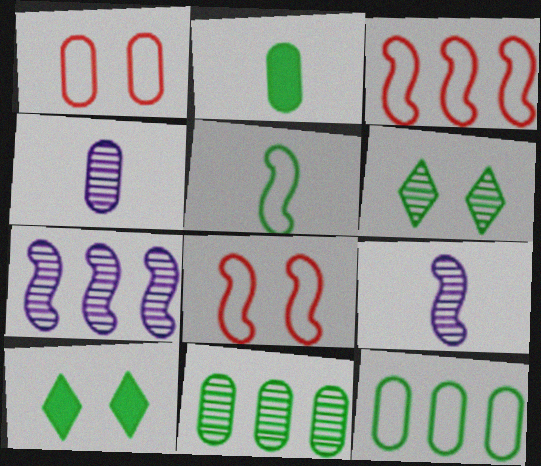[[3, 4, 10], 
[5, 10, 11]]